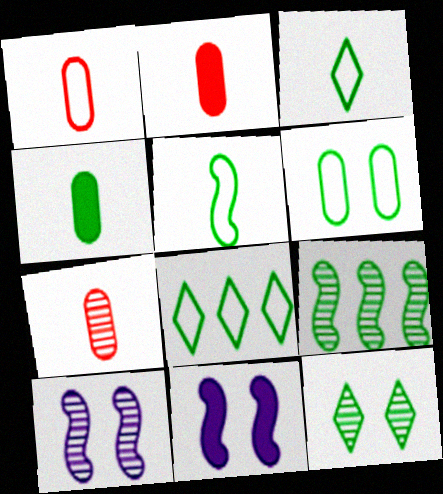[[1, 2, 7], 
[2, 8, 10], 
[5, 6, 8], 
[7, 8, 11]]